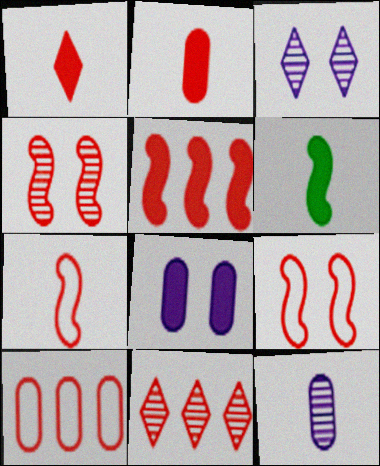[[1, 4, 10], 
[2, 9, 11], 
[3, 6, 10], 
[4, 5, 7], 
[5, 10, 11]]